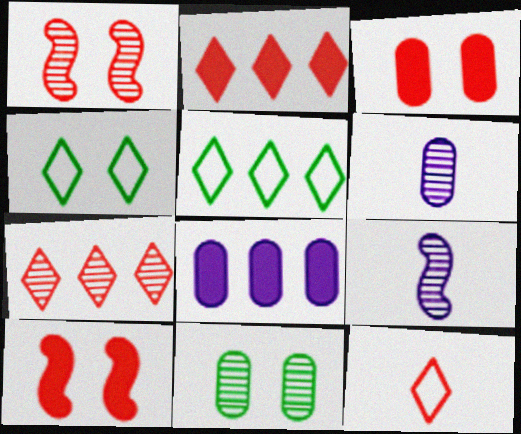[[3, 5, 9], 
[5, 6, 10], 
[7, 9, 11]]